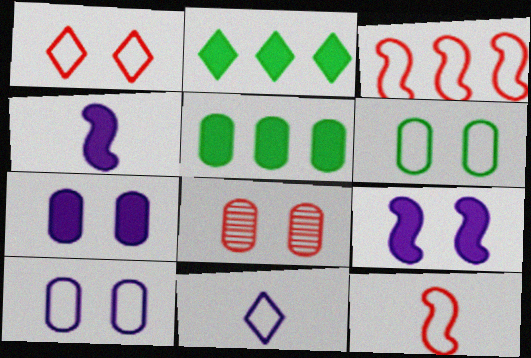[[3, 6, 11], 
[6, 7, 8]]